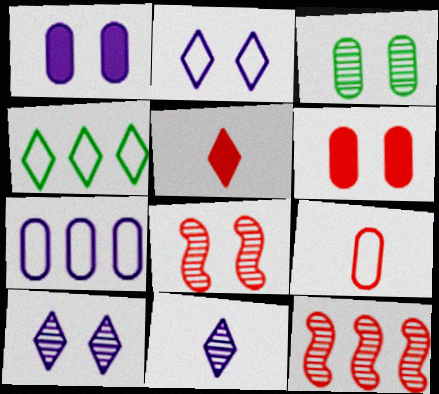[[3, 8, 10], 
[3, 11, 12], 
[4, 5, 10]]